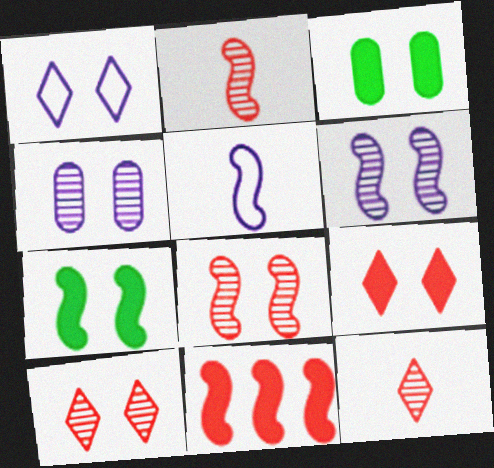[[1, 3, 8]]